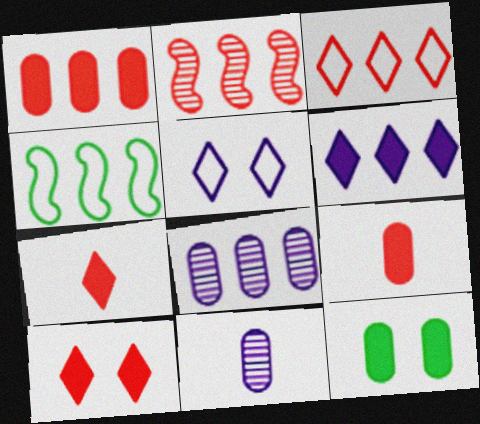[[1, 2, 3], 
[4, 10, 11]]